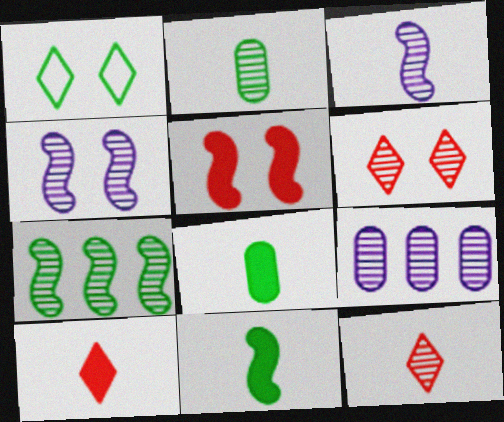[[1, 7, 8], 
[2, 3, 12]]